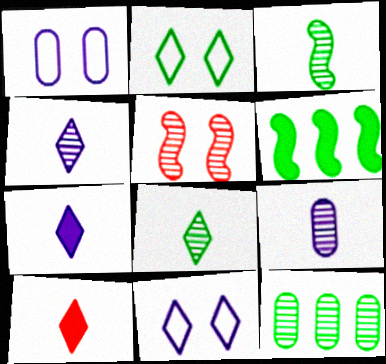[[4, 5, 12]]